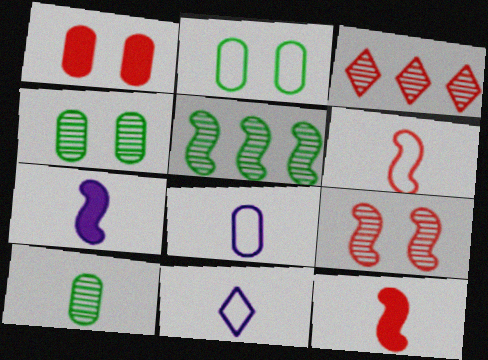[[1, 3, 6], 
[1, 5, 11], 
[2, 3, 7], 
[10, 11, 12]]